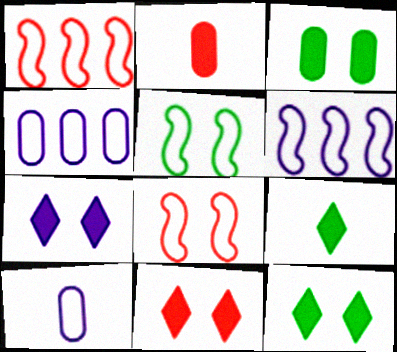[[7, 11, 12]]